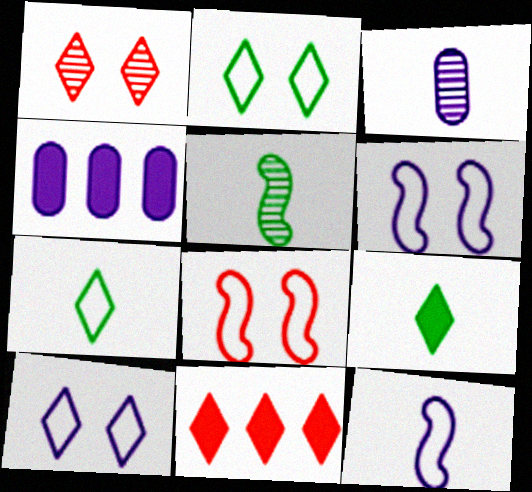[]